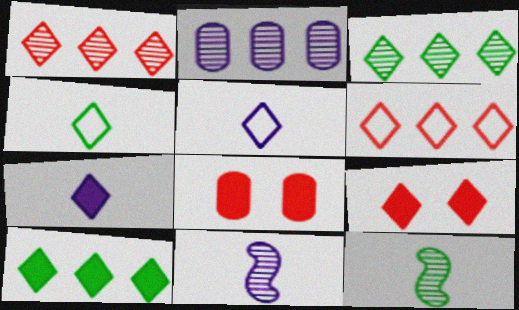[[3, 5, 9], 
[7, 9, 10]]